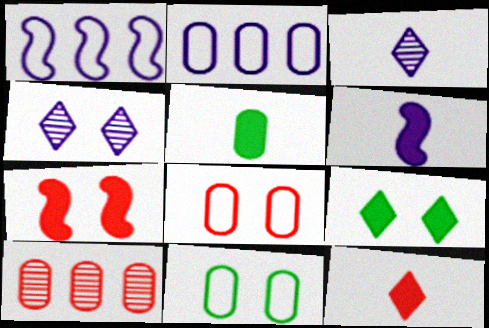[[2, 4, 6], 
[4, 7, 11], 
[5, 6, 12]]